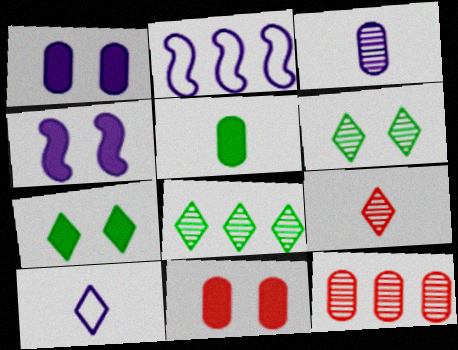[[4, 7, 11]]